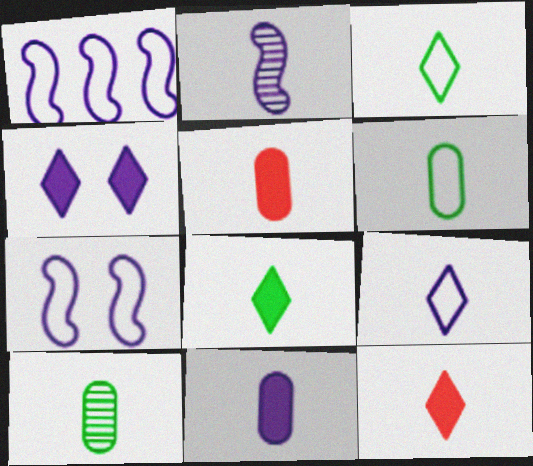[[2, 3, 5], 
[2, 6, 12], 
[2, 9, 11]]